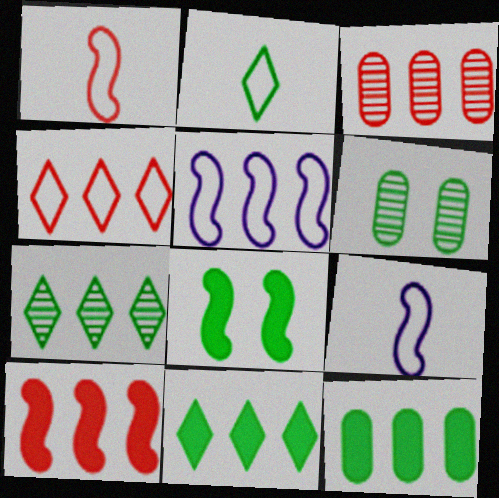[[3, 4, 10], 
[3, 5, 11]]